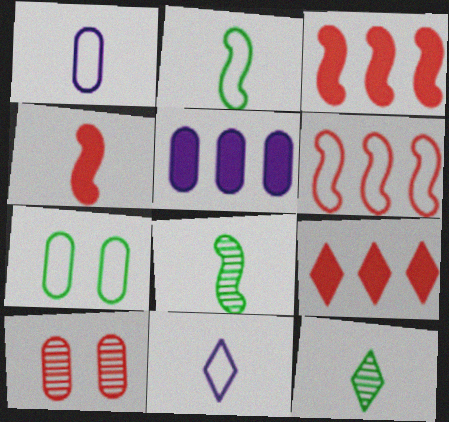[[1, 4, 12], 
[6, 7, 11]]